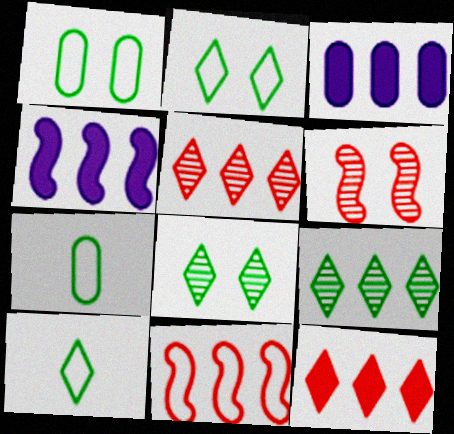[[3, 6, 10], 
[3, 9, 11]]